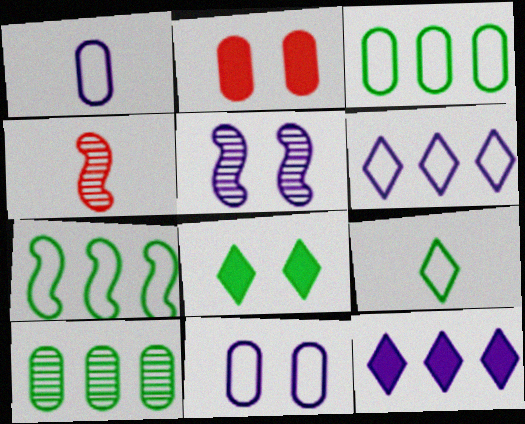[[1, 2, 10], 
[1, 5, 12]]